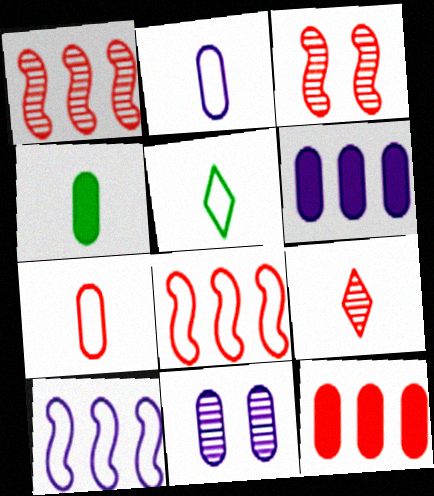[[2, 6, 11], 
[3, 5, 6]]